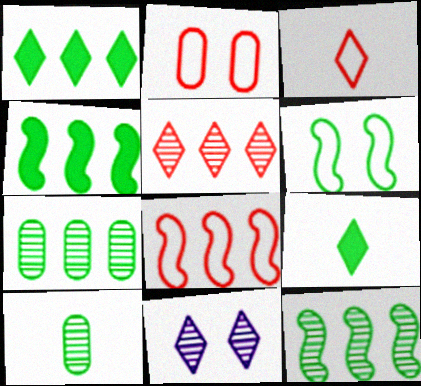[[1, 3, 11], 
[1, 6, 10], 
[2, 3, 8], 
[6, 7, 9]]